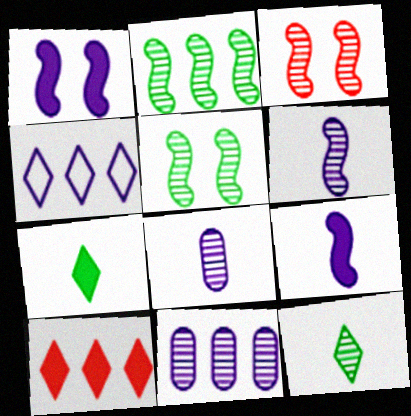[[1, 4, 8], 
[2, 3, 6], 
[3, 11, 12]]